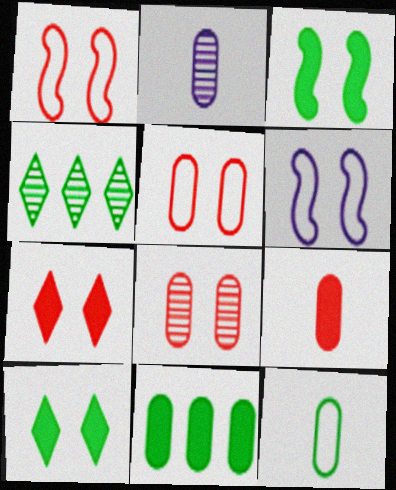[[1, 7, 8], 
[2, 5, 11], 
[2, 9, 12], 
[3, 4, 12], 
[4, 6, 9], 
[6, 8, 10]]